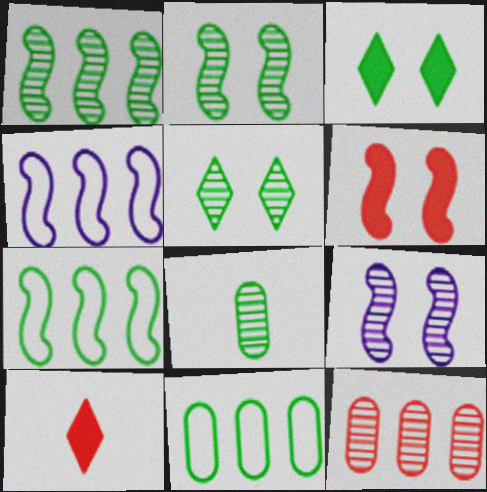[[1, 5, 8], 
[3, 7, 8], 
[9, 10, 11]]